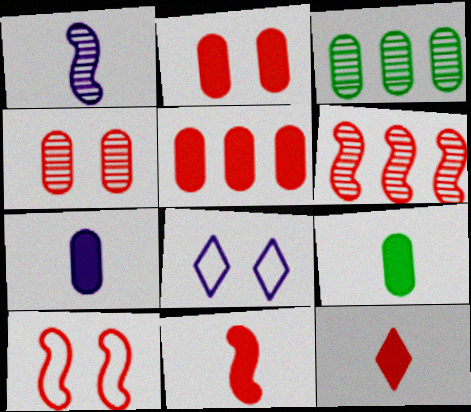[[3, 8, 11], 
[6, 8, 9], 
[6, 10, 11]]